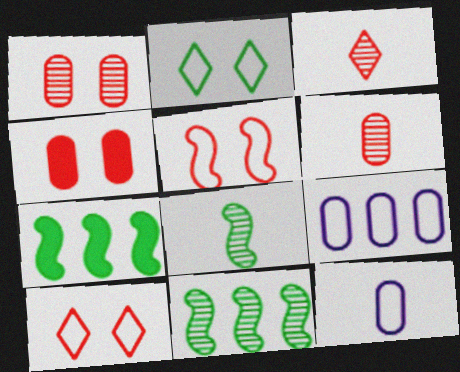[]